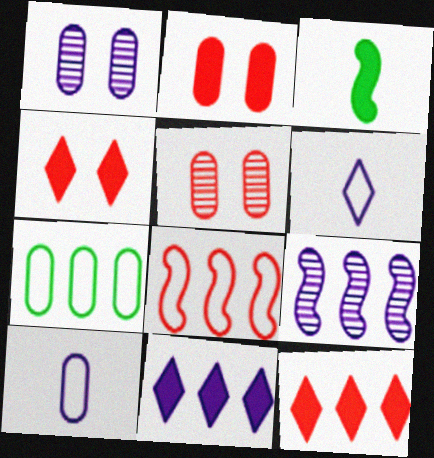[[2, 3, 11], 
[7, 9, 12]]